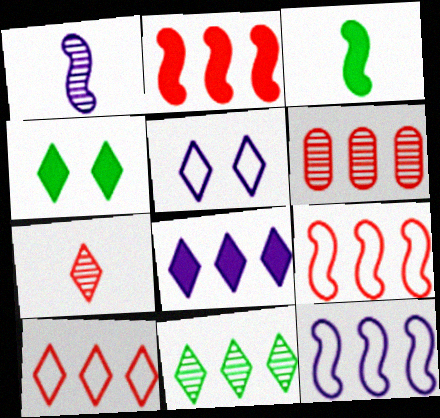[[2, 6, 10], 
[3, 5, 6], 
[8, 10, 11]]